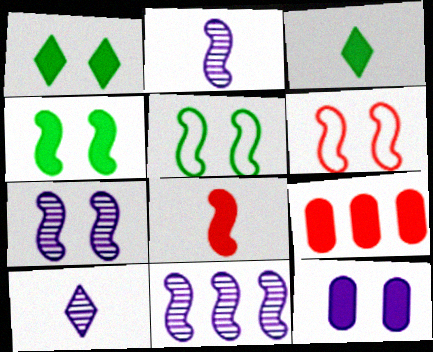[[2, 7, 11], 
[4, 6, 7], 
[5, 8, 11], 
[5, 9, 10]]